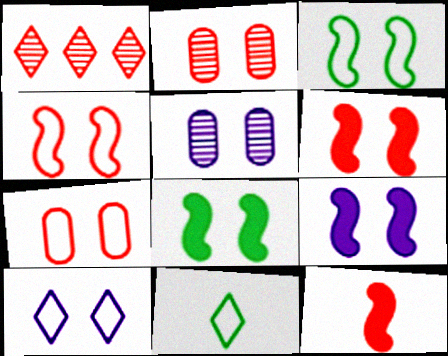[[1, 7, 12], 
[2, 8, 10], 
[3, 7, 10], 
[5, 9, 10], 
[6, 8, 9]]